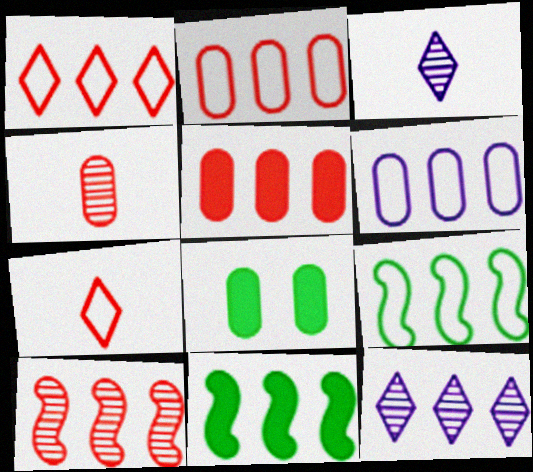[[1, 5, 10], 
[1, 6, 9], 
[2, 11, 12], 
[4, 6, 8], 
[5, 9, 12]]